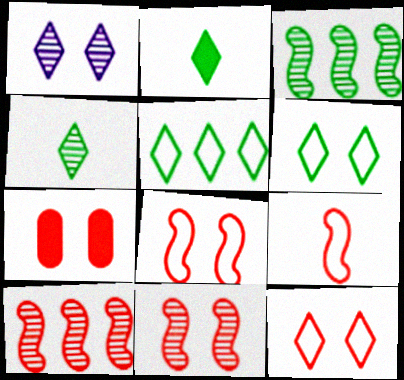[[7, 11, 12]]